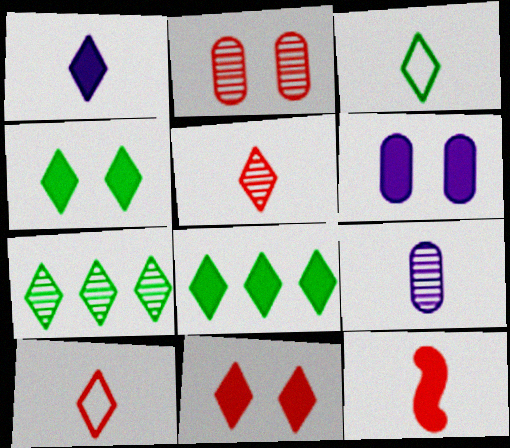[[1, 3, 5], 
[1, 8, 11], 
[3, 4, 7], 
[3, 9, 12], 
[6, 8, 12]]